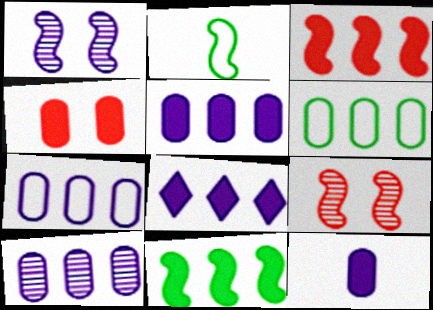[[1, 2, 3], 
[5, 7, 10]]